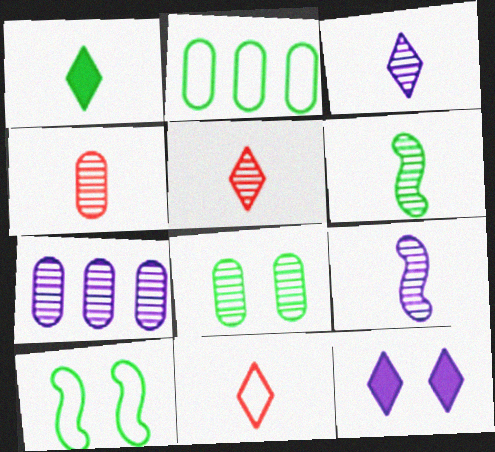[[1, 3, 11], 
[3, 4, 6], 
[4, 7, 8]]